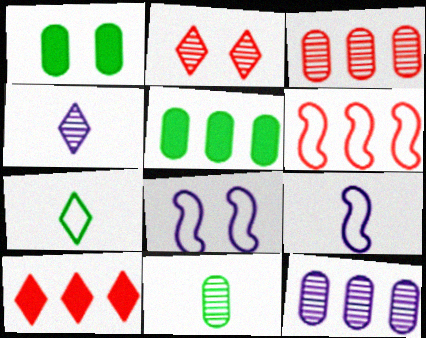[[1, 2, 8], 
[1, 4, 6], 
[2, 5, 9], 
[3, 6, 10], 
[8, 10, 11]]